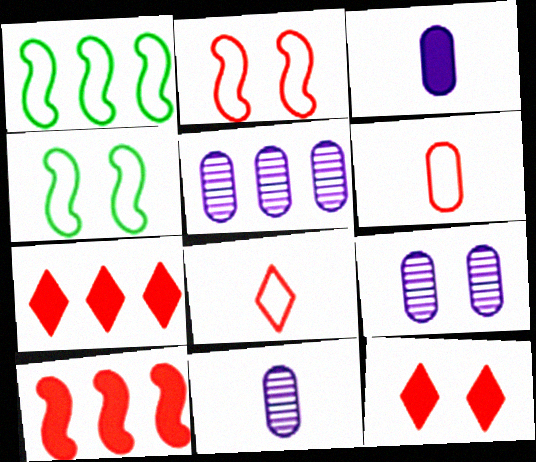[[1, 5, 7], 
[1, 11, 12], 
[4, 7, 11], 
[4, 9, 12], 
[5, 9, 11]]